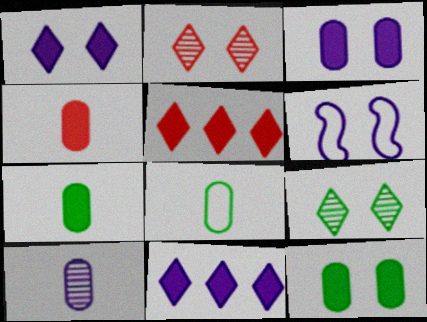[[2, 6, 12], 
[4, 8, 10], 
[6, 10, 11]]